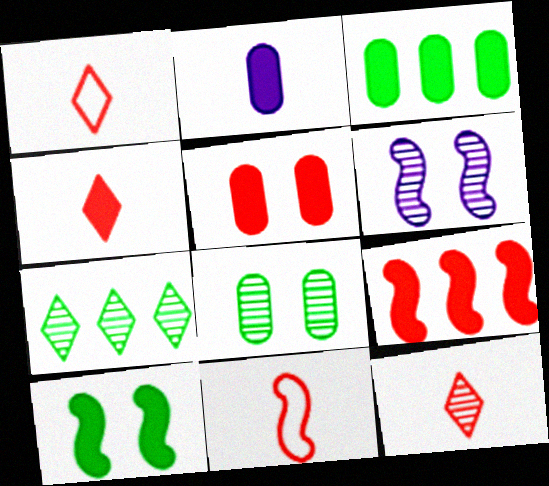[[1, 3, 6], 
[1, 4, 12], 
[2, 3, 5], 
[4, 5, 9]]